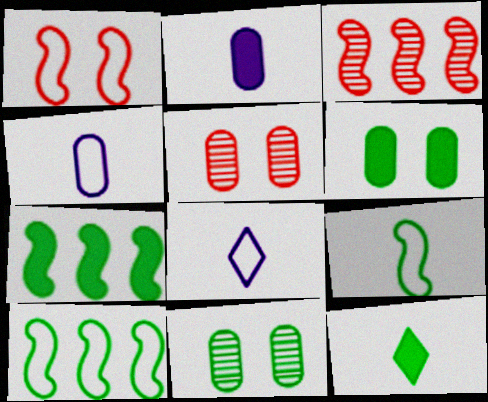[[3, 6, 8], 
[5, 7, 8], 
[6, 7, 12], 
[10, 11, 12]]